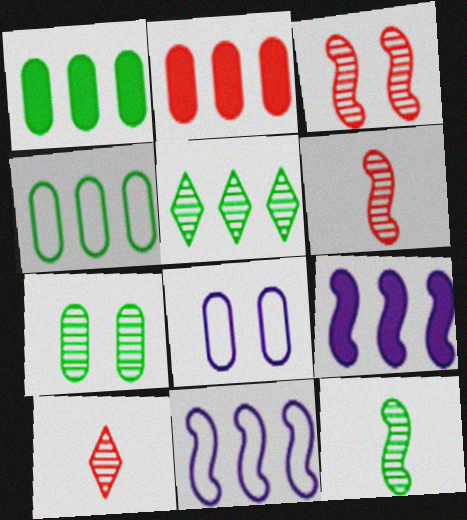[[2, 5, 11], 
[5, 7, 12]]